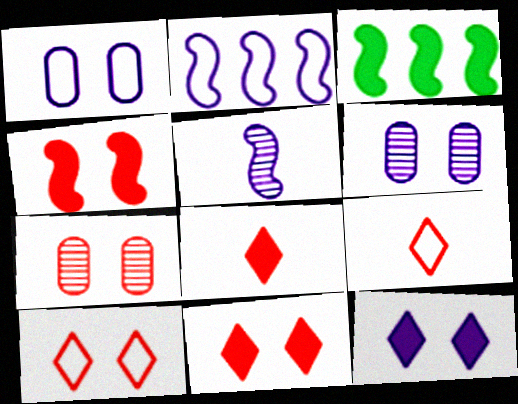[[3, 6, 9], 
[4, 7, 10]]